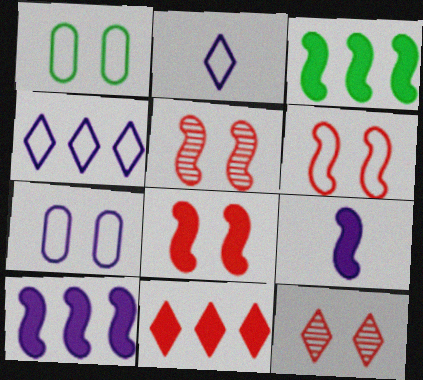[[3, 8, 9], 
[5, 6, 8]]